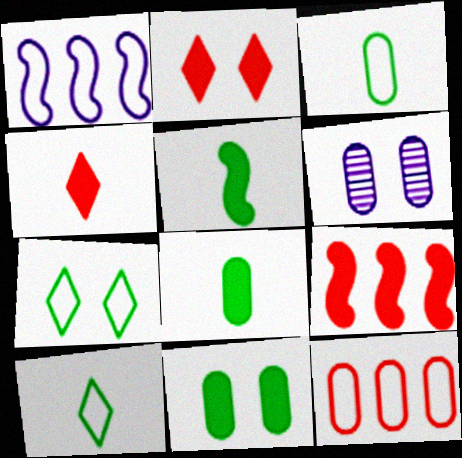[[6, 8, 12], 
[6, 9, 10]]